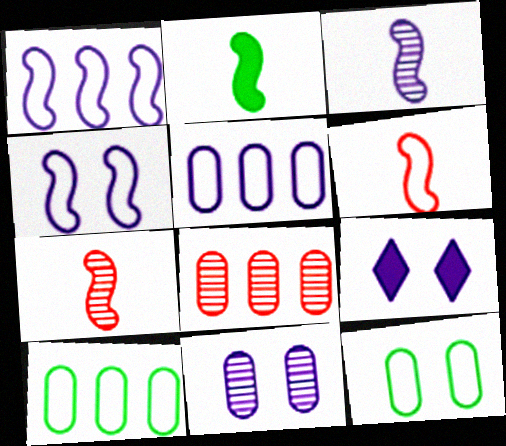[[2, 3, 6], 
[3, 5, 9], 
[4, 9, 11], 
[7, 9, 10]]